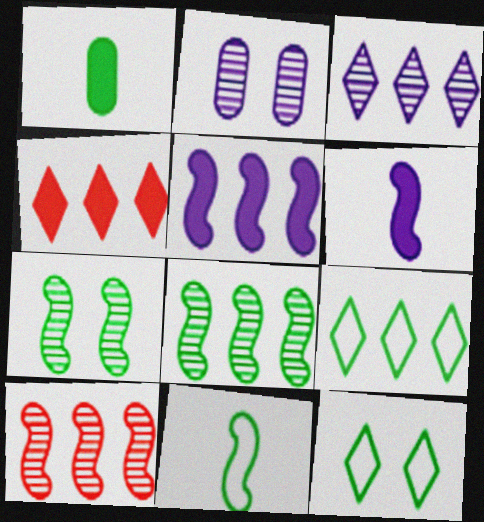[[1, 7, 9], 
[1, 8, 12], 
[2, 4, 11], 
[3, 4, 9]]